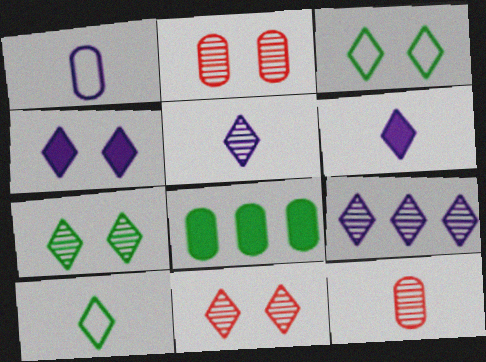[[1, 2, 8], 
[3, 4, 11]]